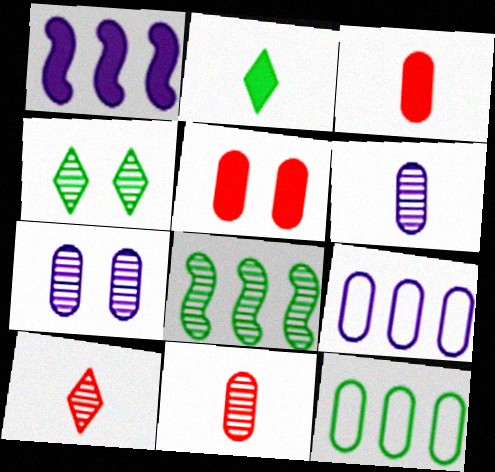[[1, 2, 5], 
[3, 7, 12], 
[5, 6, 12], 
[7, 8, 10]]